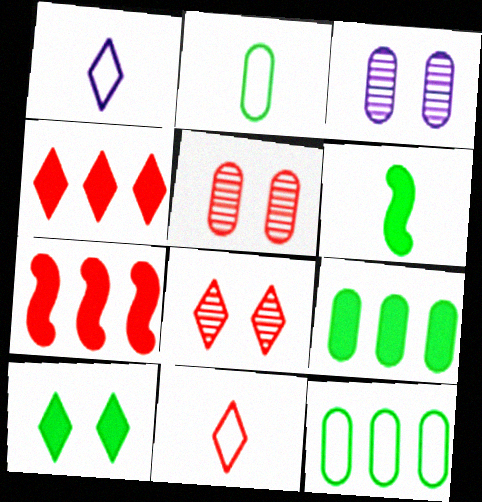[[4, 8, 11], 
[5, 7, 11], 
[6, 9, 10]]